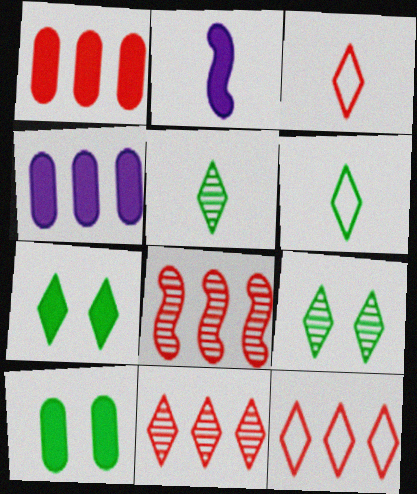[[1, 2, 7], 
[1, 8, 12]]